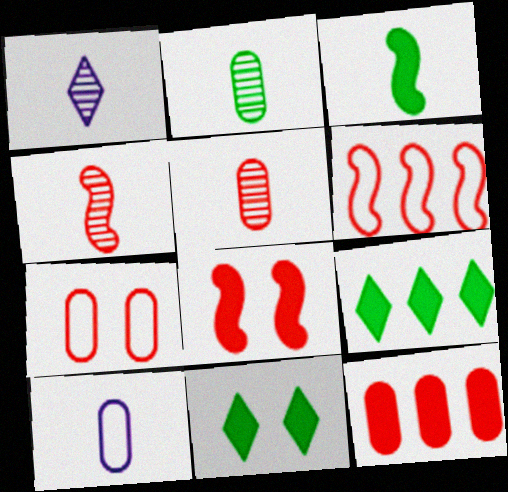[[1, 2, 4], 
[4, 6, 8], 
[5, 7, 12]]